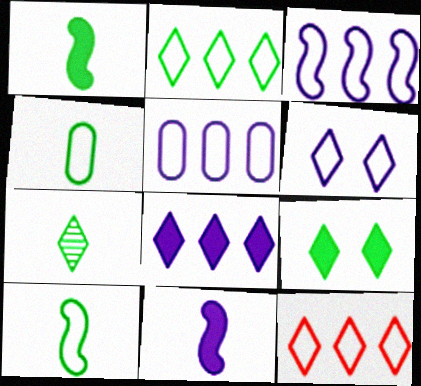[[1, 4, 7], 
[2, 7, 9]]